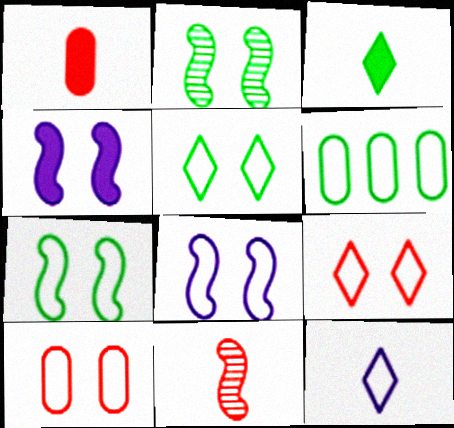[[2, 3, 6], 
[5, 8, 10]]